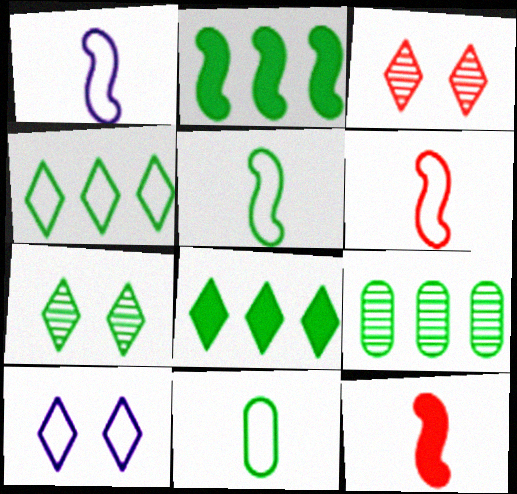[[1, 5, 6], 
[2, 4, 9], 
[2, 7, 11], 
[9, 10, 12]]